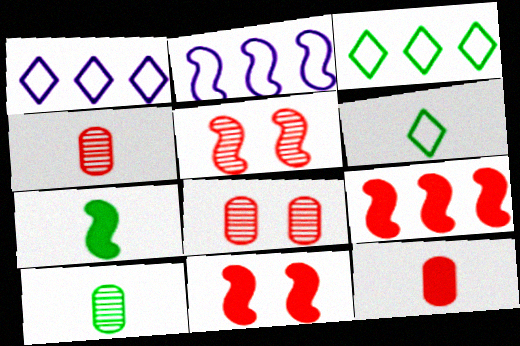[[1, 7, 8], 
[1, 10, 11], 
[2, 5, 7], 
[6, 7, 10]]